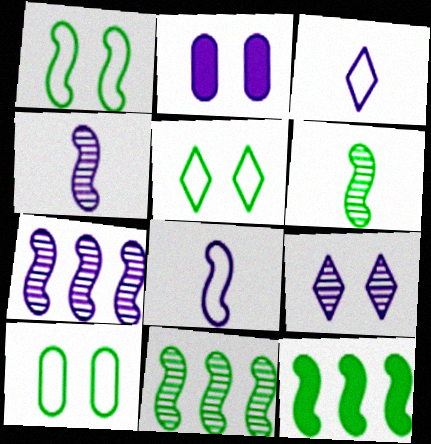[[1, 5, 10], 
[1, 6, 12], 
[2, 3, 7]]